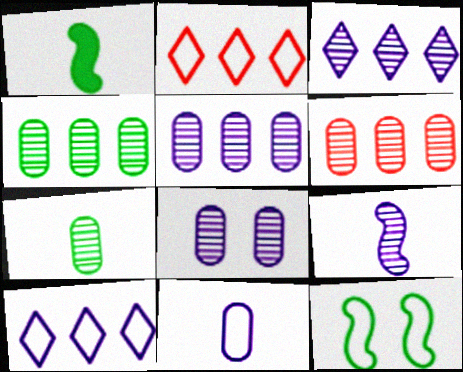[[1, 2, 8], 
[2, 11, 12], 
[3, 8, 9], 
[4, 5, 6], 
[6, 7, 8]]